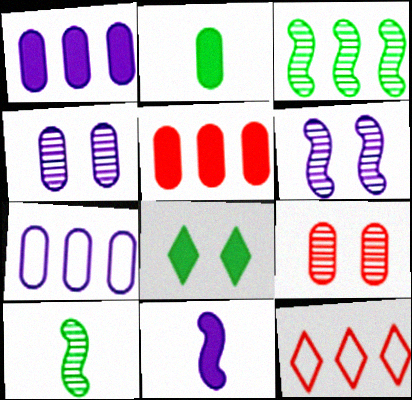[[1, 3, 12], 
[2, 6, 12], 
[2, 7, 9], 
[5, 8, 11]]